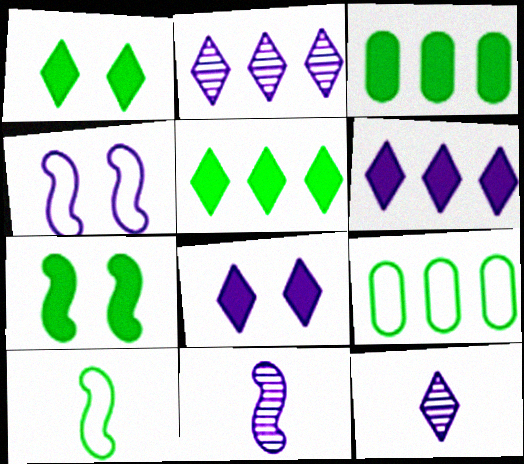[]